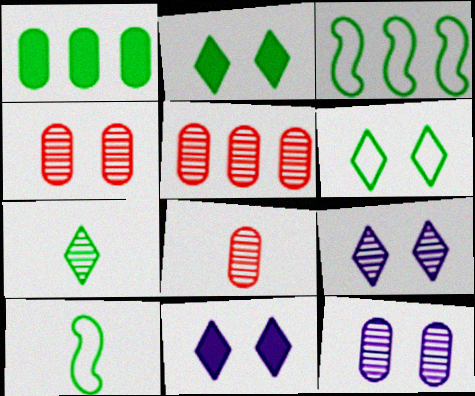[[3, 8, 11], 
[4, 5, 8], 
[5, 10, 11]]